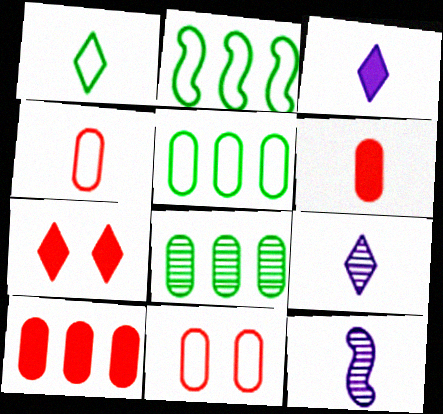[[1, 6, 12], 
[5, 7, 12]]